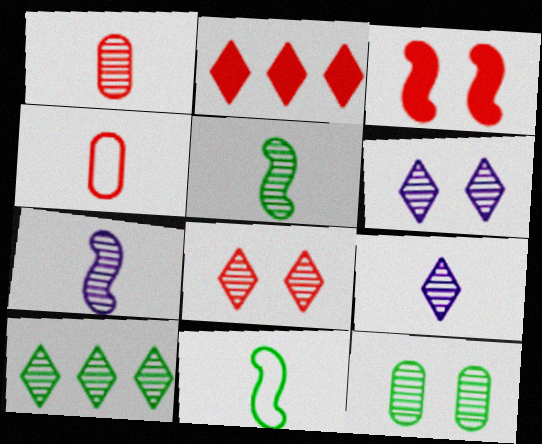[[1, 5, 9], 
[5, 10, 12], 
[8, 9, 10]]